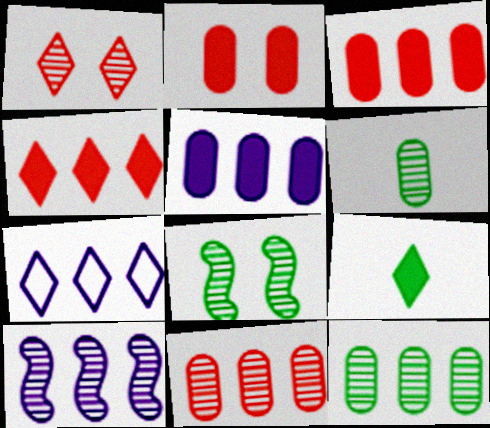[[1, 6, 10], 
[1, 7, 9], 
[5, 7, 10]]